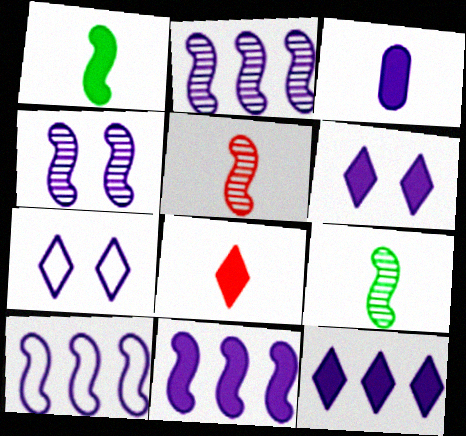[[1, 3, 8], 
[2, 3, 7], 
[2, 10, 11], 
[3, 6, 11]]